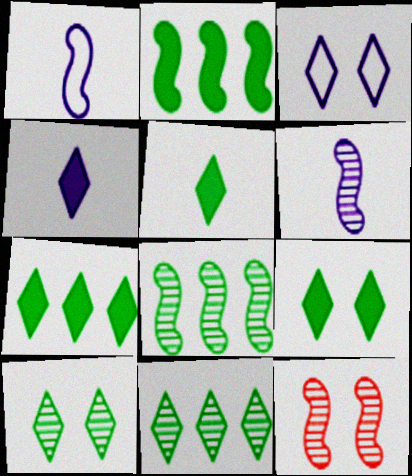[[1, 2, 12], 
[5, 7, 9], 
[6, 8, 12]]